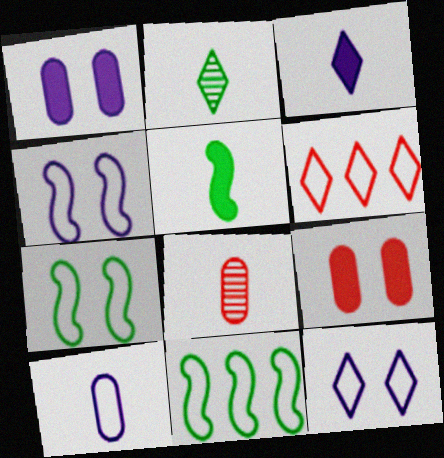[[6, 7, 10]]